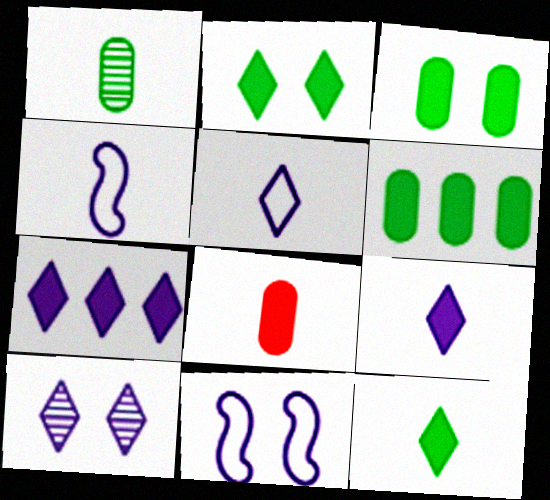[[5, 7, 10]]